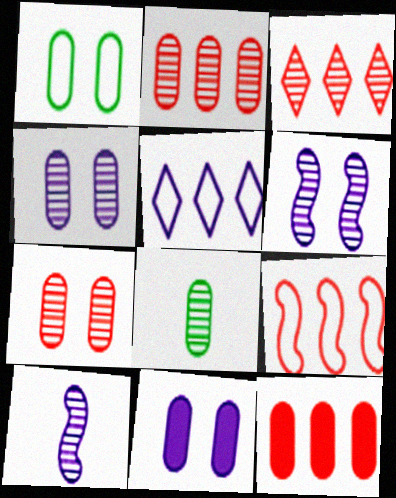[[1, 7, 11], 
[2, 4, 8], 
[3, 6, 8], 
[3, 9, 12], 
[5, 10, 11]]